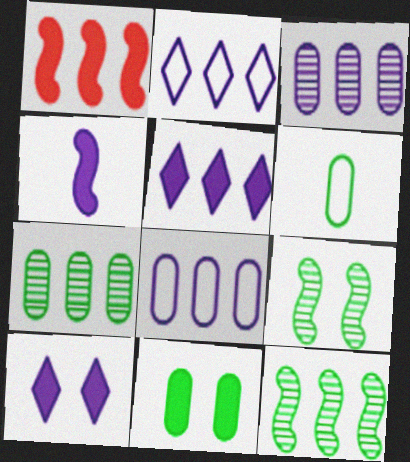[[1, 2, 7], 
[6, 7, 11]]